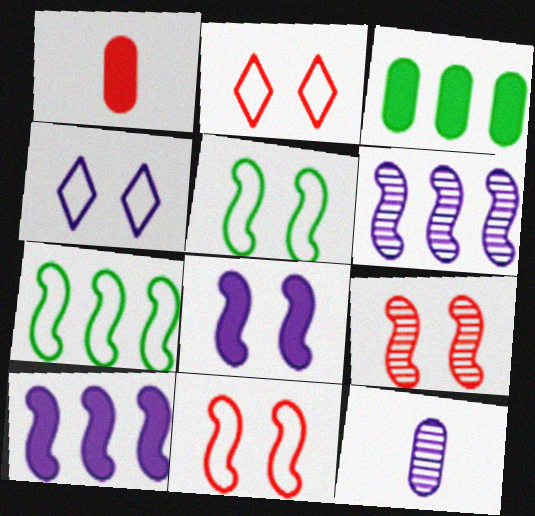[[4, 10, 12], 
[5, 8, 9]]